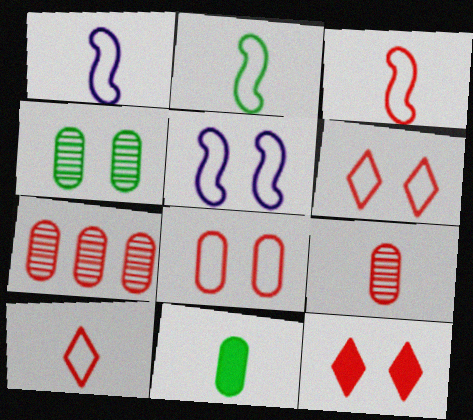[[1, 2, 3], 
[3, 7, 12], 
[4, 5, 12]]